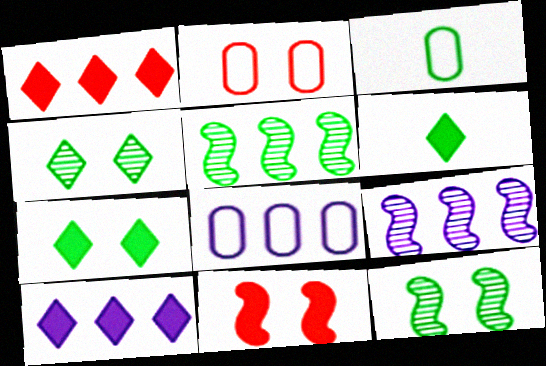[[1, 5, 8], 
[2, 3, 8], 
[2, 6, 9], 
[3, 5, 7], 
[8, 9, 10]]